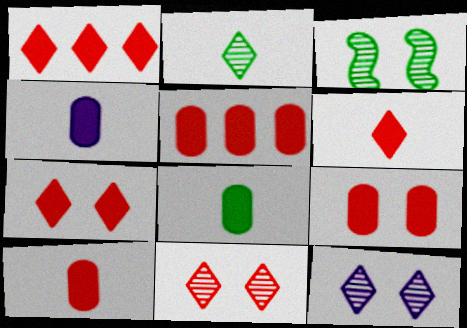[[1, 6, 7], 
[4, 8, 10], 
[5, 9, 10]]